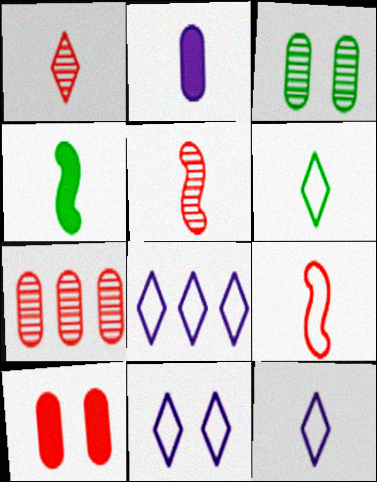[[2, 5, 6], 
[4, 7, 11], 
[8, 11, 12]]